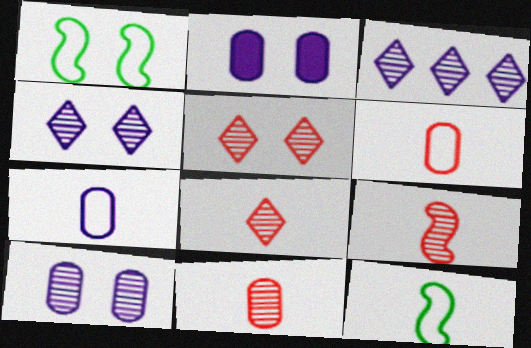[[1, 2, 5], 
[8, 9, 11]]